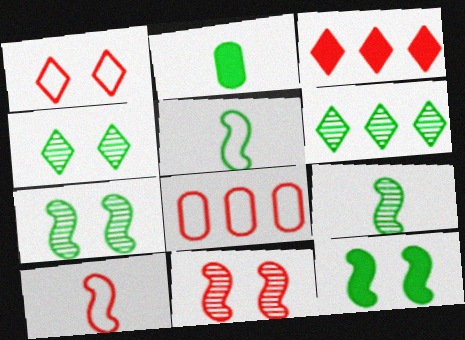[[1, 8, 10]]